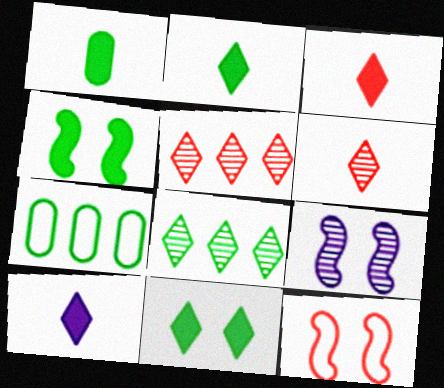[[2, 3, 10], 
[3, 7, 9], 
[4, 9, 12]]